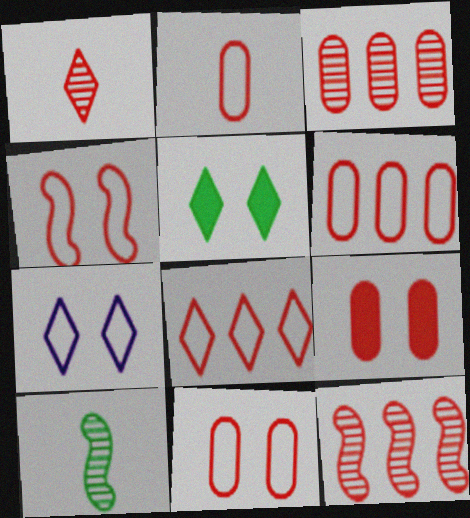[[2, 3, 9], 
[2, 4, 8], 
[2, 6, 11]]